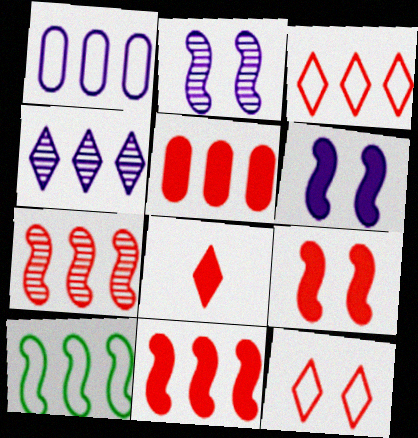[[1, 3, 10], 
[3, 5, 7], 
[4, 5, 10], 
[5, 8, 9]]